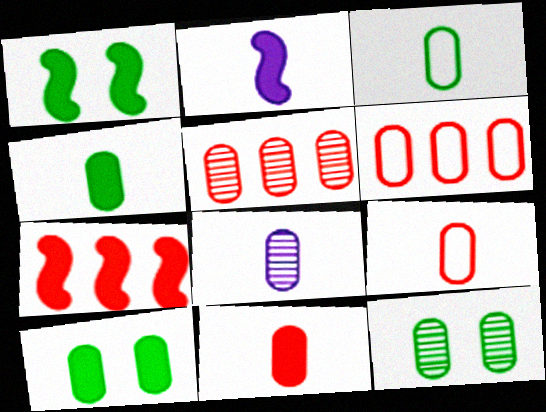[[1, 2, 7], 
[3, 8, 11], 
[4, 8, 9], 
[5, 8, 12], 
[6, 8, 10]]